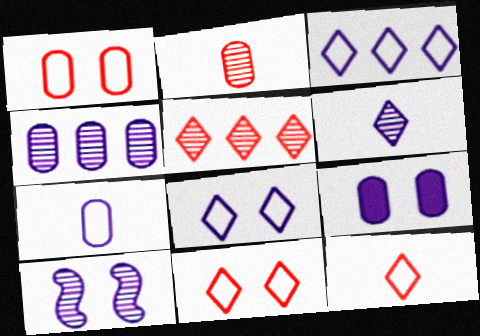[[4, 6, 10], 
[4, 7, 9], 
[8, 9, 10]]